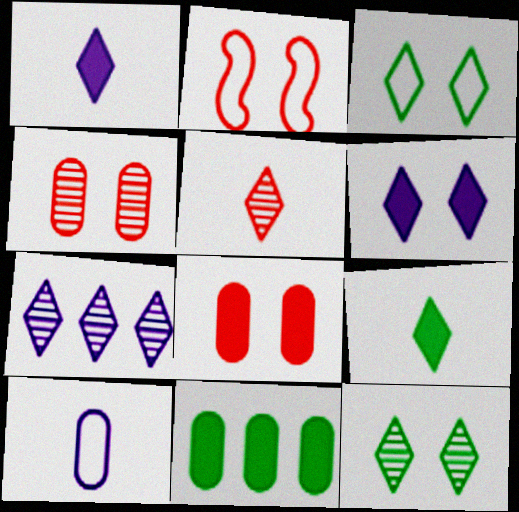[[4, 10, 11], 
[5, 7, 12]]